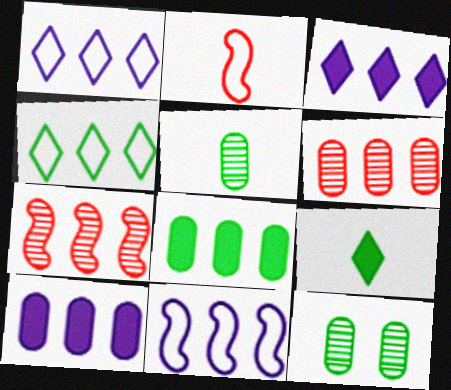[[1, 7, 8], 
[2, 3, 12], 
[4, 7, 10]]